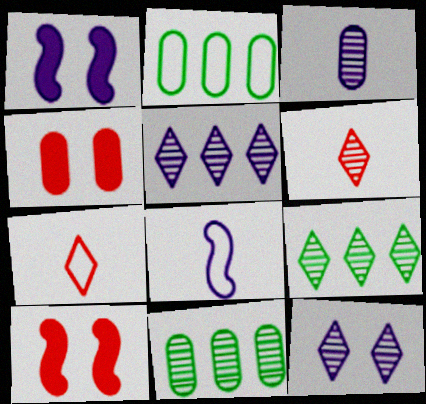[[1, 2, 6], 
[1, 7, 11], 
[2, 3, 4], 
[4, 8, 9], 
[6, 9, 12]]